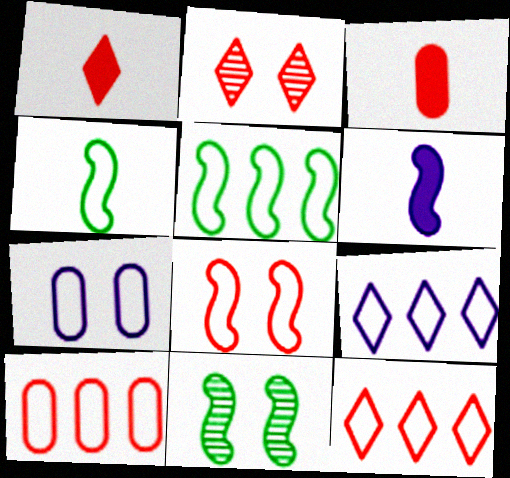[[1, 2, 12], 
[3, 9, 11], 
[4, 7, 12], 
[5, 9, 10]]